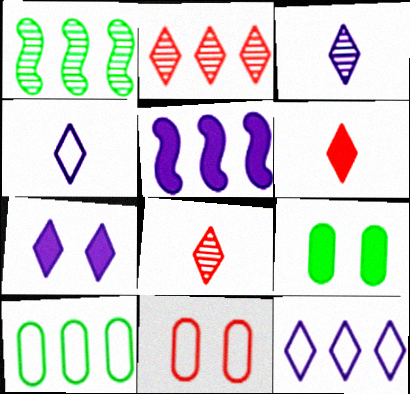[[2, 5, 10], 
[3, 7, 12], 
[5, 6, 9]]